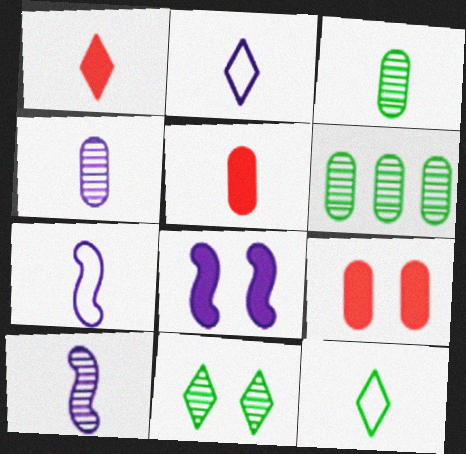[[1, 3, 7], 
[5, 10, 12]]